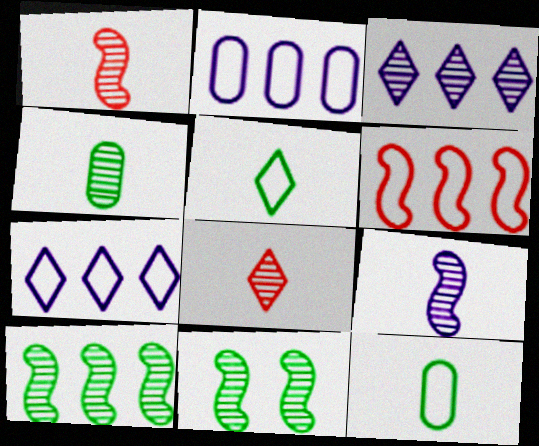[[4, 8, 9]]